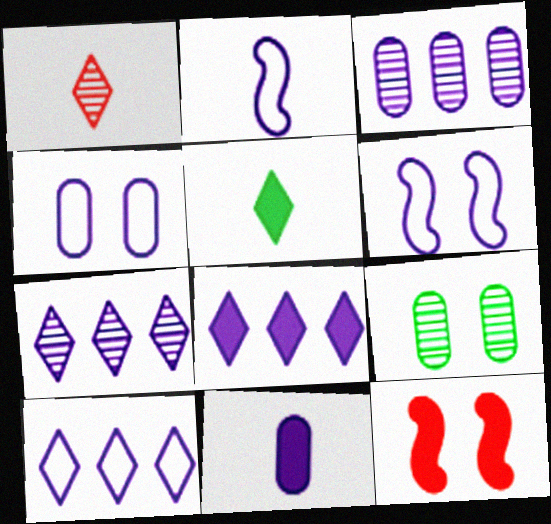[[2, 4, 10], 
[3, 4, 11], 
[6, 7, 11], 
[7, 8, 10]]